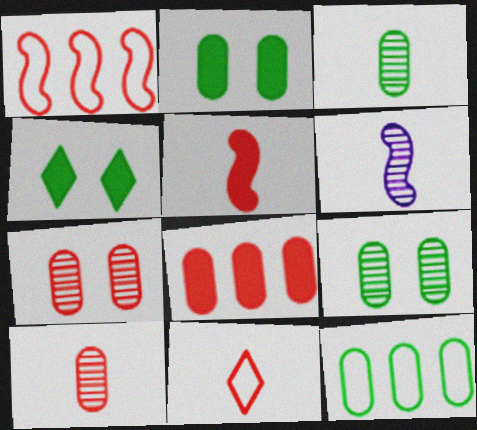[[2, 3, 12], 
[5, 10, 11]]